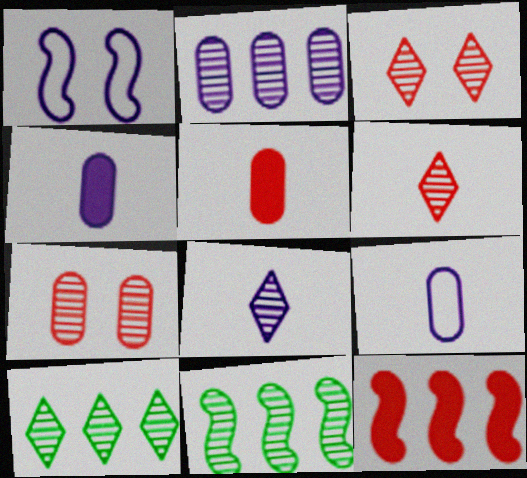[[1, 5, 10], 
[3, 8, 10], 
[7, 8, 11]]